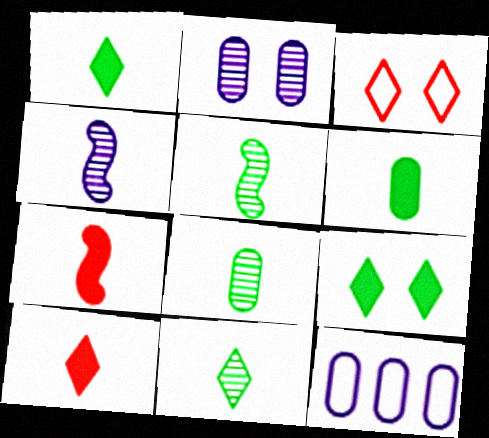[[5, 8, 11]]